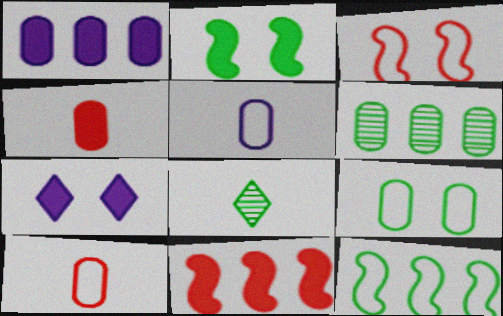[[1, 3, 8]]